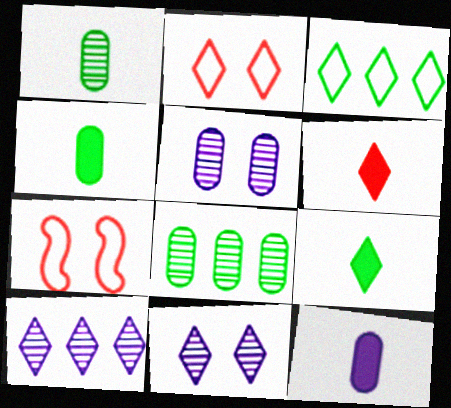[[2, 9, 10], 
[3, 6, 11], 
[4, 7, 10]]